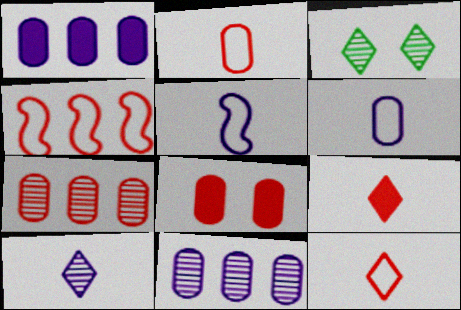[[2, 7, 8]]